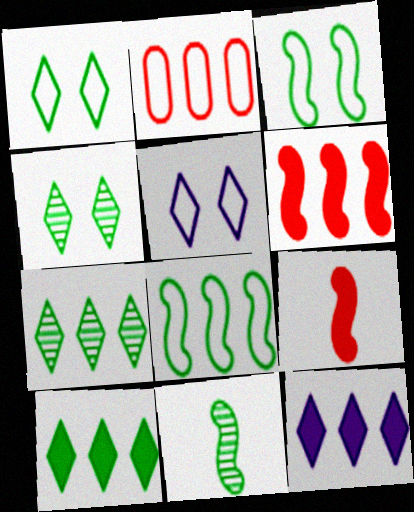[]